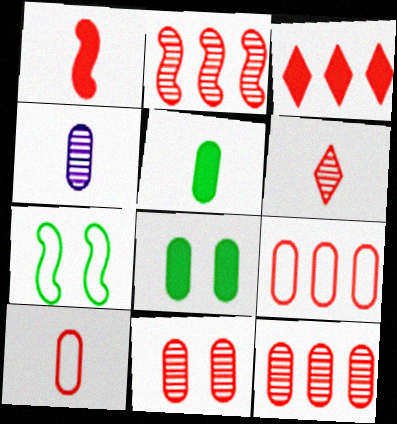[[1, 6, 10], 
[2, 3, 9], 
[2, 6, 11], 
[3, 4, 7], 
[4, 5, 10], 
[4, 8, 9]]